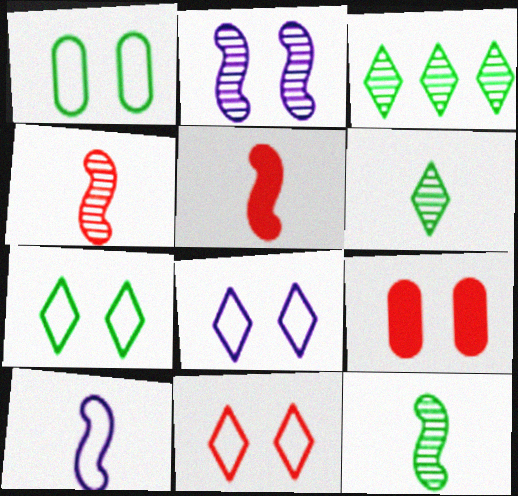[[2, 7, 9], 
[3, 9, 10], 
[5, 10, 12], 
[7, 8, 11]]